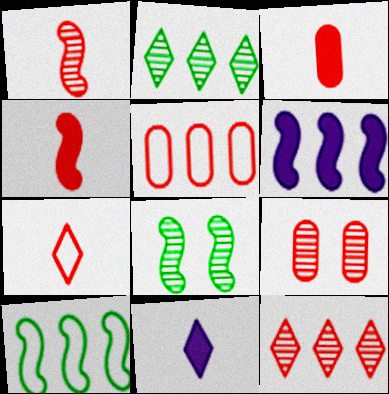[[1, 3, 7], 
[1, 9, 12], 
[2, 5, 6], 
[3, 5, 9], 
[5, 8, 11], 
[9, 10, 11]]